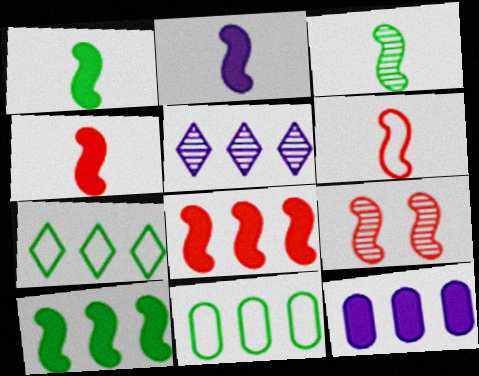[[1, 2, 4], 
[2, 3, 6], 
[5, 8, 11], 
[6, 8, 9]]